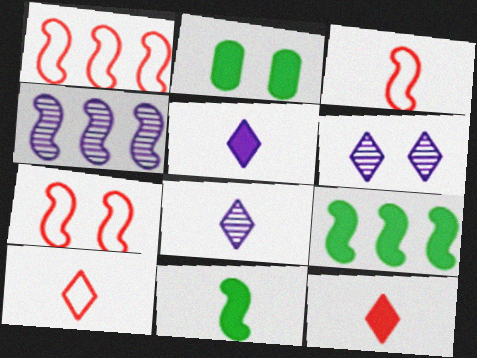[[1, 2, 8], 
[1, 3, 7], 
[1, 4, 9], 
[2, 4, 10], 
[2, 6, 7], 
[4, 7, 11]]